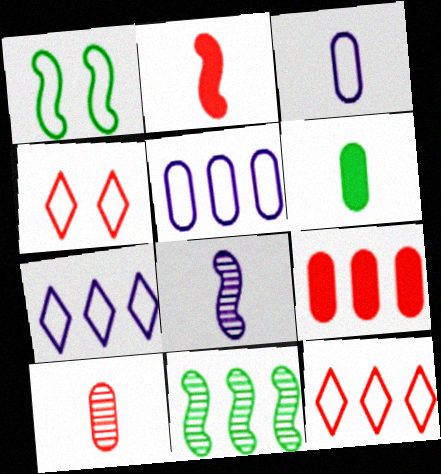[[1, 3, 12], 
[3, 6, 10], 
[7, 9, 11]]